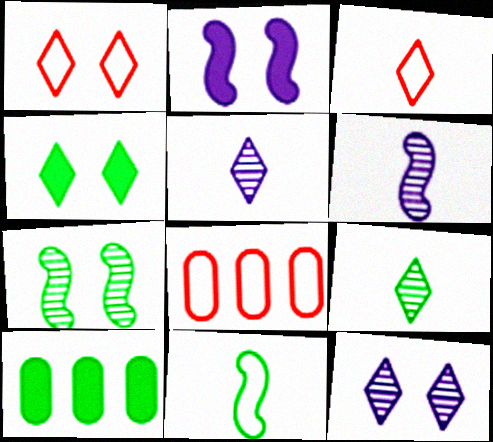[[1, 4, 12], 
[1, 6, 10], 
[2, 8, 9], 
[4, 6, 8]]